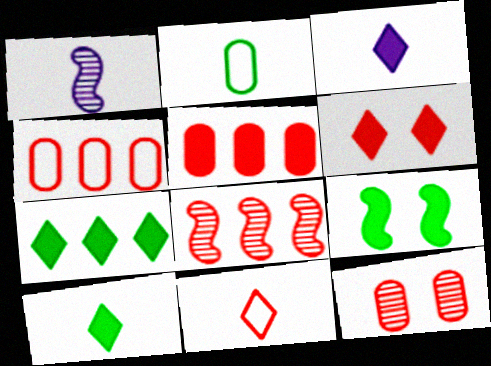[[3, 5, 9], 
[3, 6, 7]]